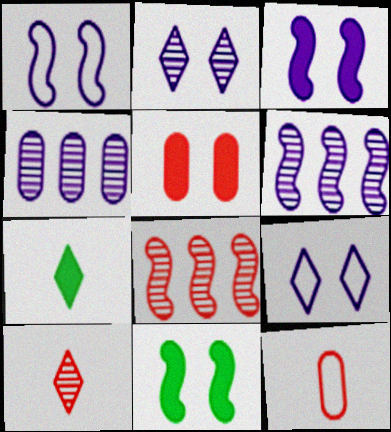[]